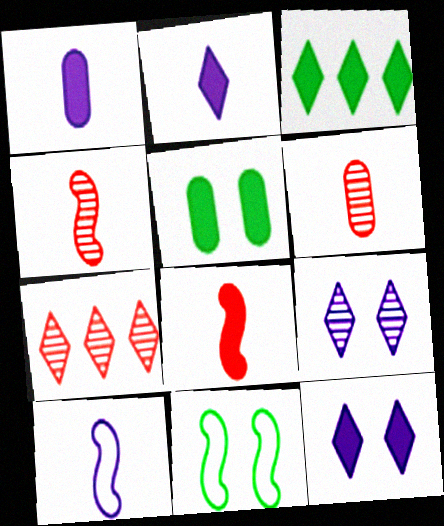[[1, 7, 11], 
[5, 7, 10]]